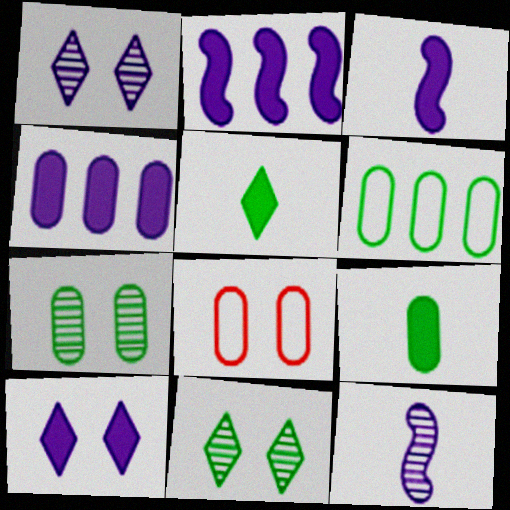[[3, 4, 10], 
[6, 7, 9]]